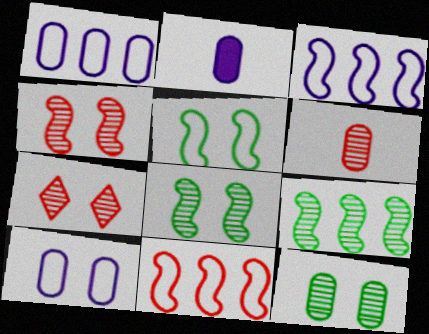[]